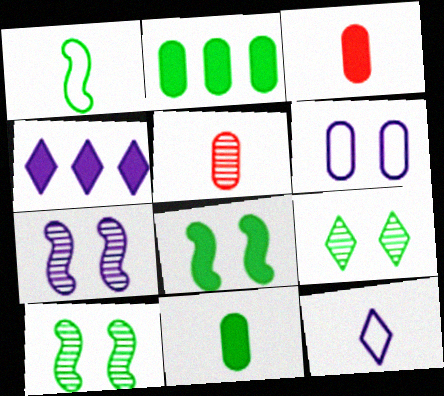[[1, 2, 9], 
[2, 5, 6], 
[3, 4, 8]]